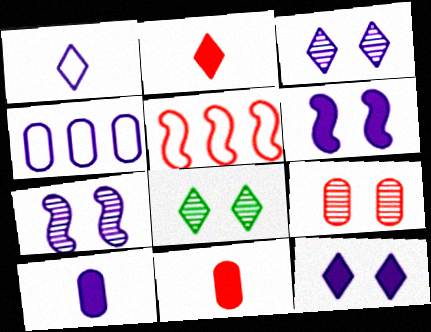[[2, 5, 9], 
[5, 8, 10], 
[7, 8, 9]]